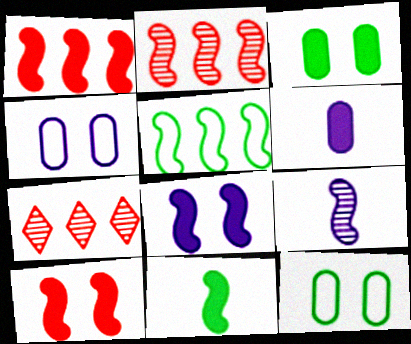[[1, 8, 11], 
[4, 7, 11], 
[5, 9, 10]]